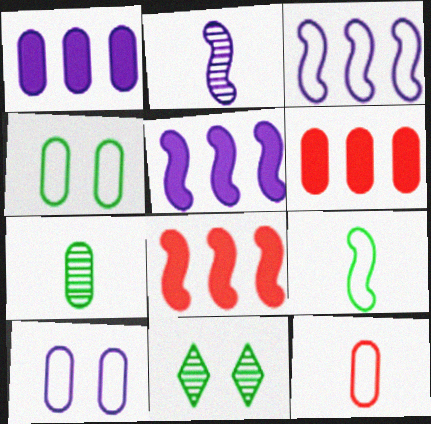[[5, 11, 12], 
[6, 7, 10]]